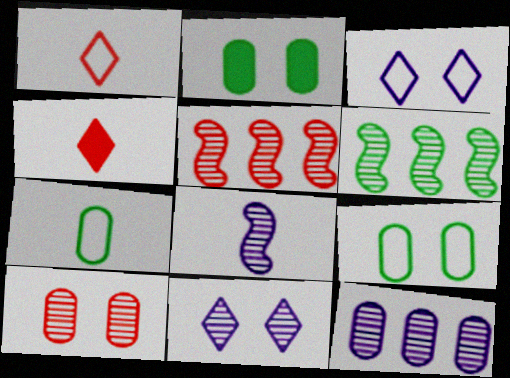[[4, 7, 8], 
[8, 11, 12]]